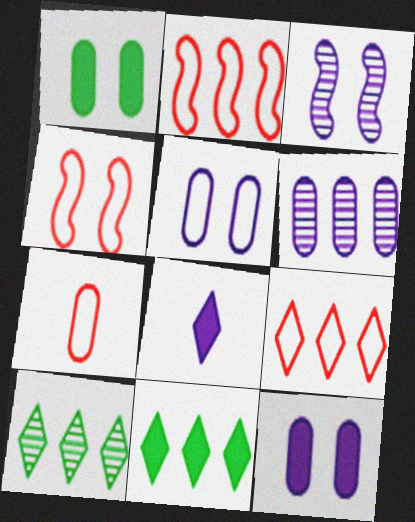[[1, 6, 7], 
[2, 6, 11], 
[3, 7, 11], 
[4, 7, 9]]